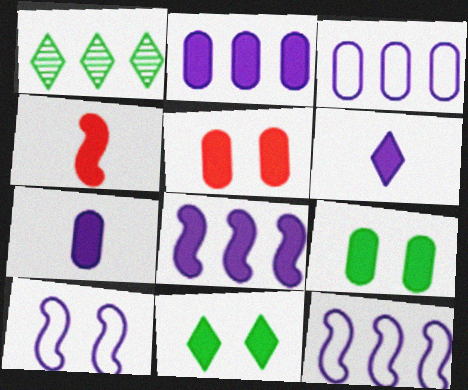[[2, 4, 11]]